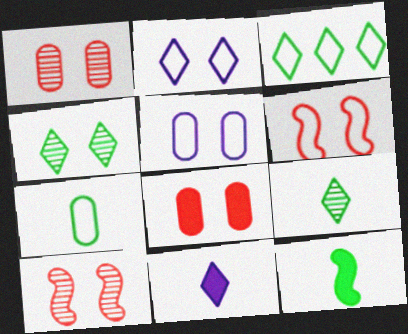[[7, 9, 12]]